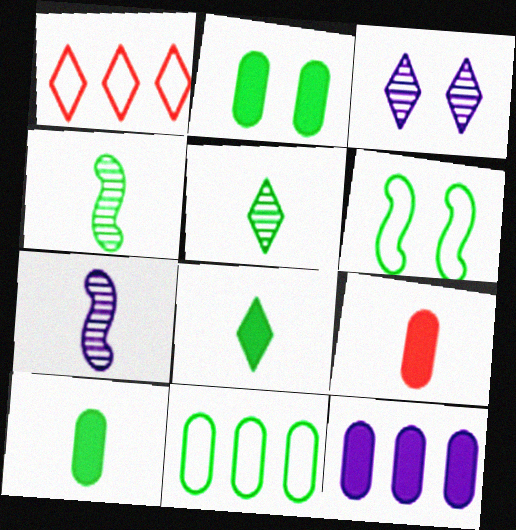[[1, 2, 7], 
[1, 3, 8], 
[2, 9, 12]]